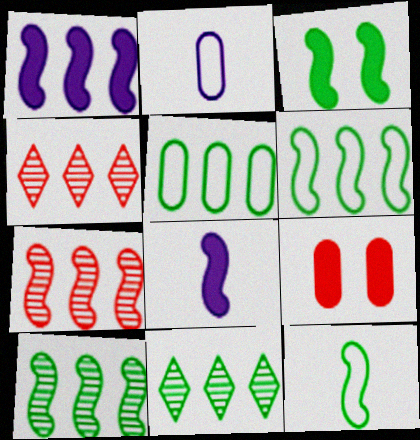[[1, 4, 5], 
[1, 6, 7], 
[2, 3, 4], 
[3, 10, 12]]